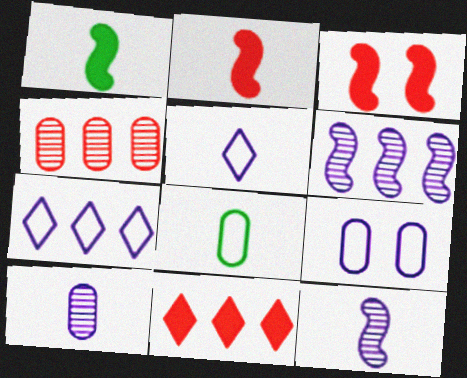[]